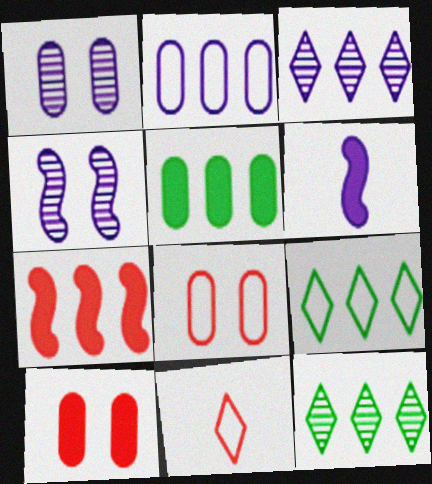[[2, 7, 12], 
[4, 5, 11], 
[6, 8, 12]]